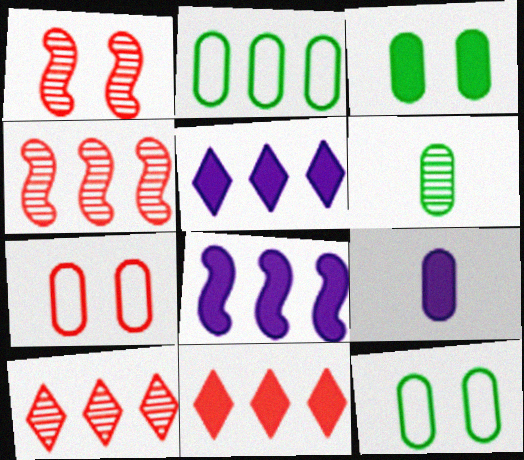[[2, 3, 6], 
[2, 4, 5], 
[2, 8, 10]]